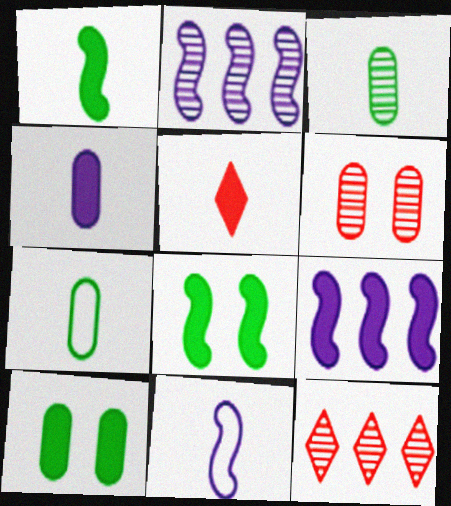[[1, 4, 5], 
[3, 5, 11], 
[5, 9, 10], 
[10, 11, 12]]